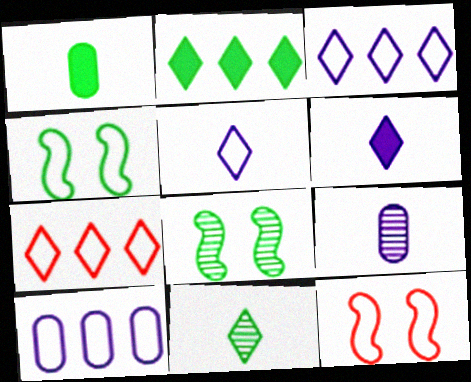[[2, 9, 12]]